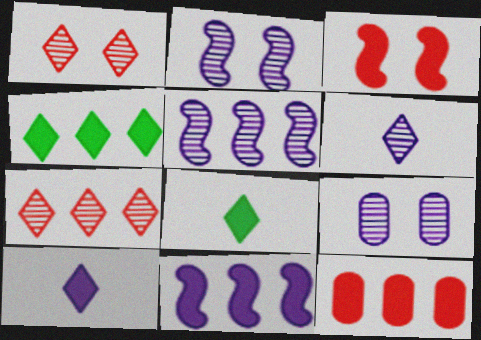[[4, 11, 12], 
[5, 6, 9]]